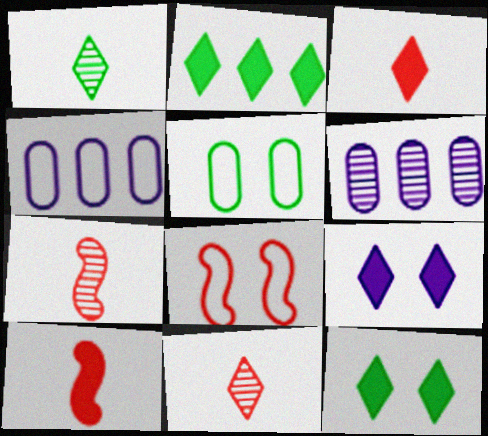[[2, 3, 9], 
[4, 7, 12]]